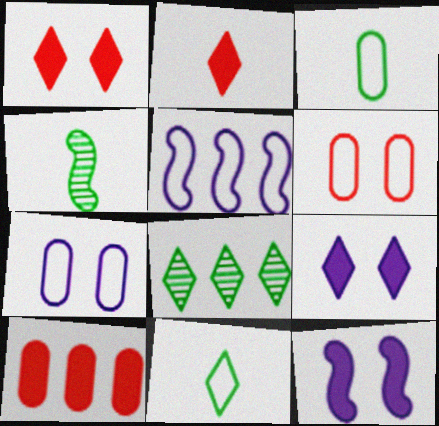[[5, 6, 11], 
[5, 8, 10]]